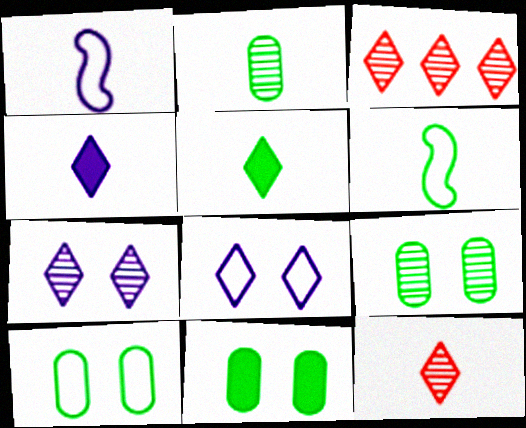[[1, 3, 11], 
[2, 5, 6], 
[3, 5, 8], 
[9, 10, 11]]